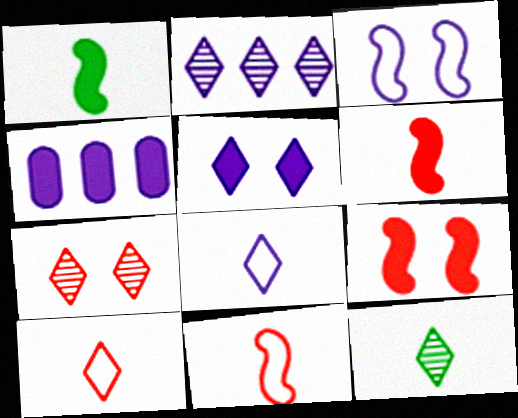[[2, 5, 8], 
[2, 7, 12]]